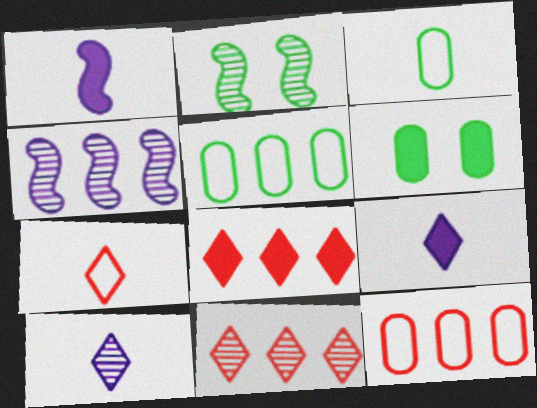[[1, 6, 8], 
[2, 9, 12], 
[4, 5, 8], 
[4, 6, 7]]